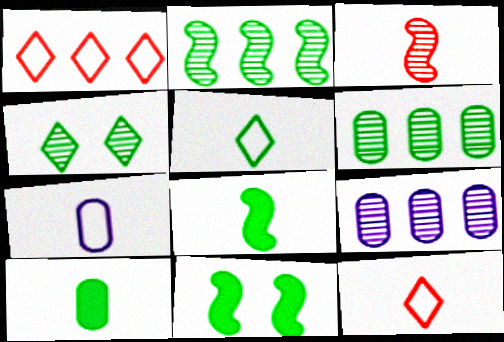[[3, 4, 9], 
[5, 6, 11], 
[9, 11, 12]]